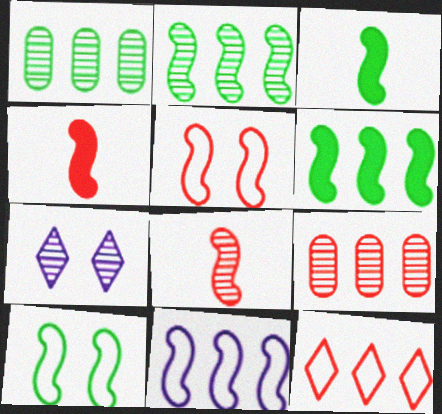[[1, 7, 8], 
[2, 3, 10]]